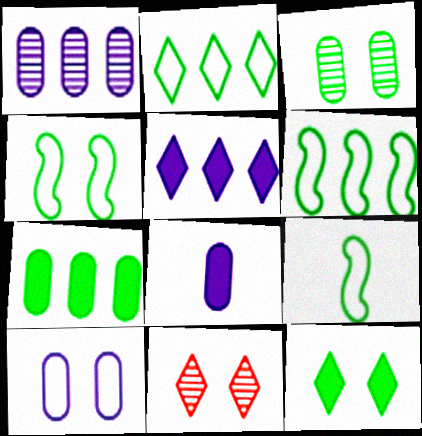[[1, 8, 10], 
[3, 4, 12], 
[4, 6, 9], 
[6, 8, 11]]